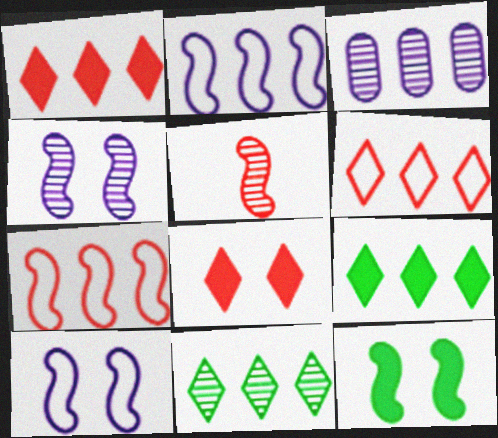[[2, 5, 12], 
[3, 7, 9]]